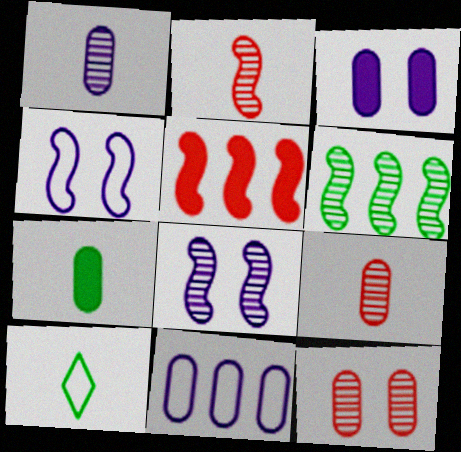[[1, 3, 11], 
[2, 6, 8], 
[7, 11, 12]]